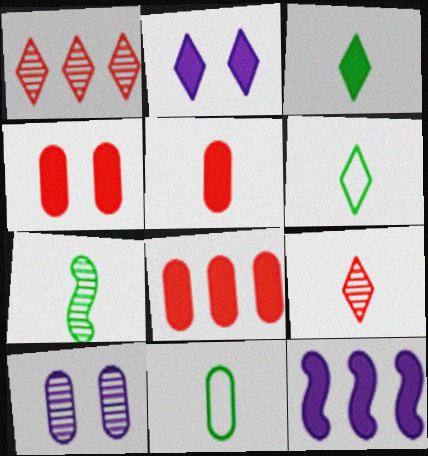[[1, 2, 6], 
[1, 7, 10], 
[3, 4, 12], 
[3, 7, 11], 
[4, 5, 8], 
[8, 10, 11]]